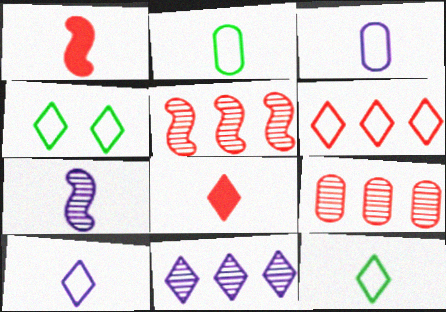[[2, 7, 8], 
[4, 6, 10], 
[4, 8, 11]]